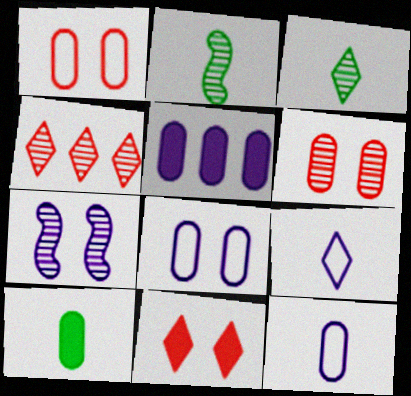[[5, 7, 9]]